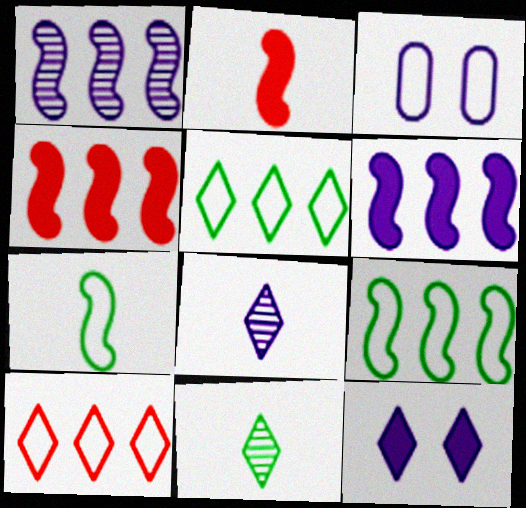[[1, 4, 9], 
[3, 4, 11], 
[3, 6, 8], 
[3, 7, 10], 
[10, 11, 12]]